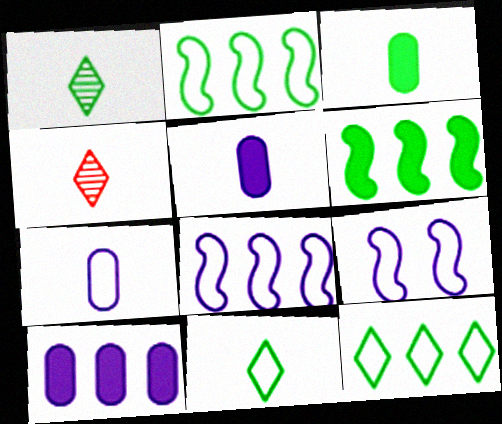[]